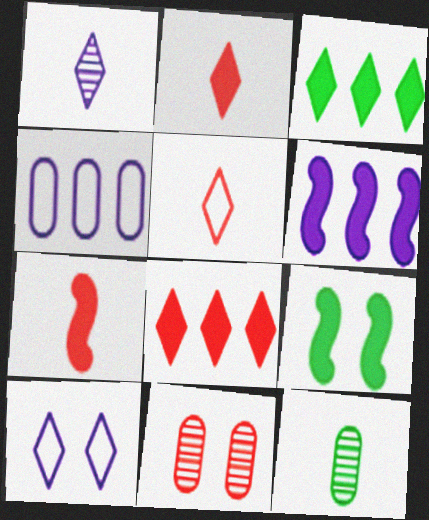[[6, 7, 9], 
[9, 10, 11]]